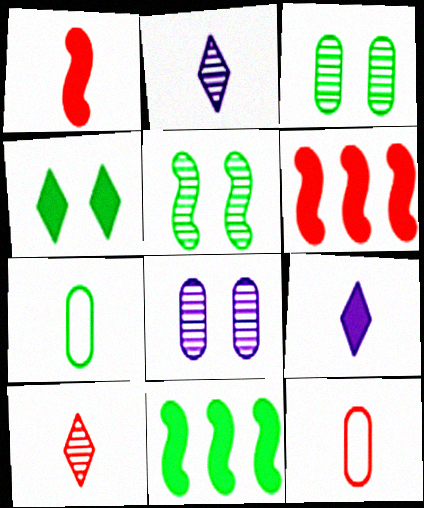[[1, 2, 7], 
[1, 10, 12]]